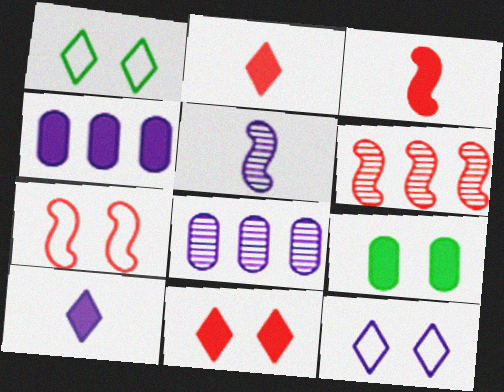[[1, 3, 8], 
[3, 6, 7], 
[4, 5, 12]]